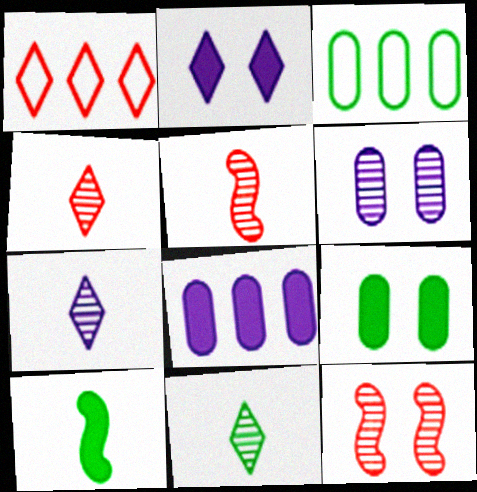[[1, 2, 11], 
[1, 6, 10], 
[2, 3, 5], 
[4, 7, 11]]